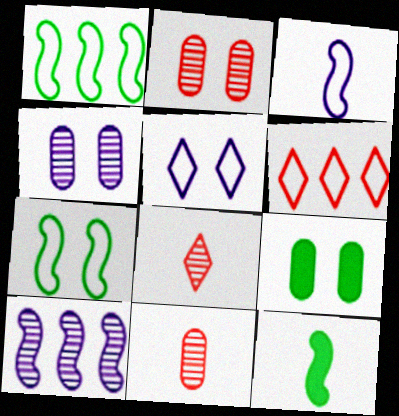[[4, 6, 12]]